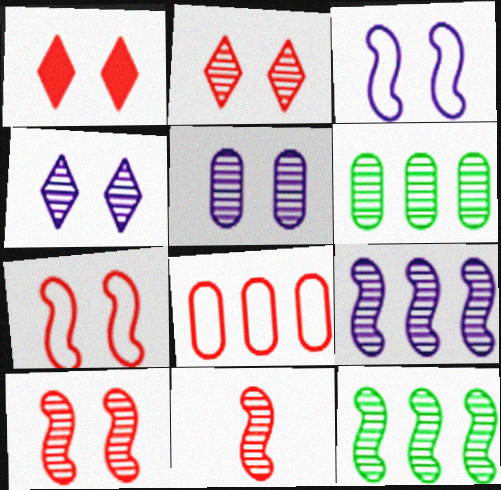[[1, 8, 11], 
[4, 6, 11]]